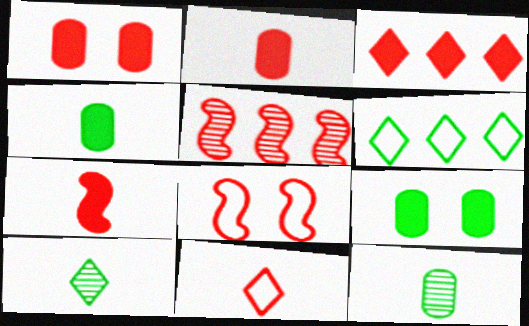[[1, 3, 7], 
[1, 5, 11], 
[5, 7, 8]]